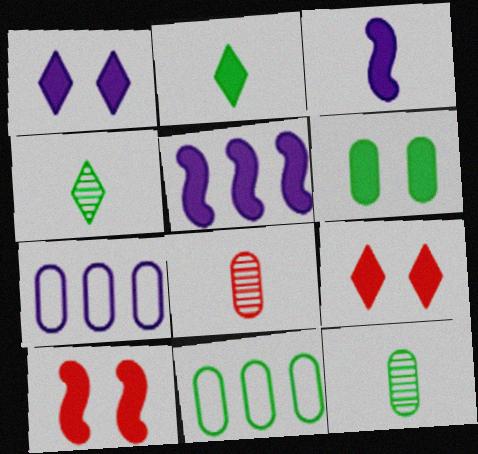[[1, 6, 10], 
[4, 7, 10], 
[6, 7, 8], 
[6, 11, 12]]